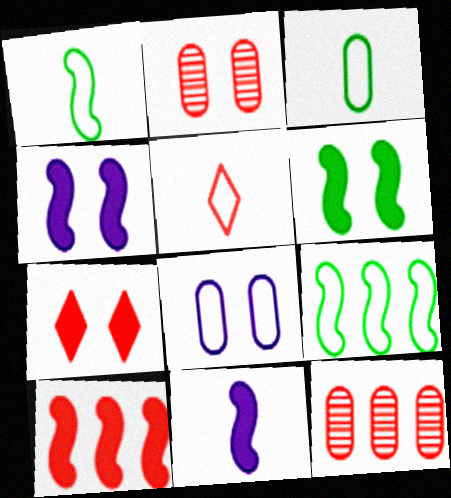[[2, 5, 10], 
[5, 8, 9], 
[6, 10, 11]]